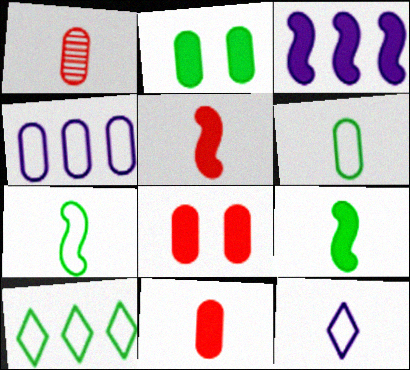[[1, 2, 4], 
[1, 9, 12]]